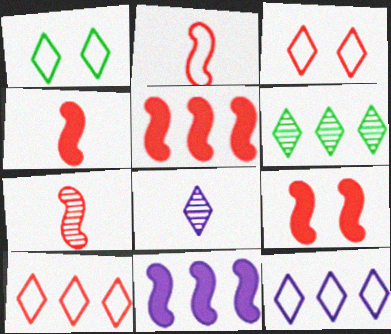[[2, 4, 7], 
[4, 5, 9]]